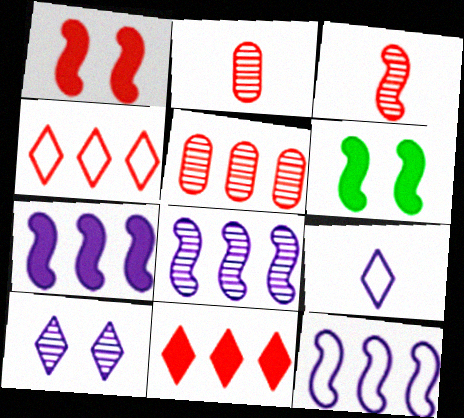[[1, 2, 4], 
[3, 6, 12], 
[5, 6, 9], 
[7, 8, 12]]